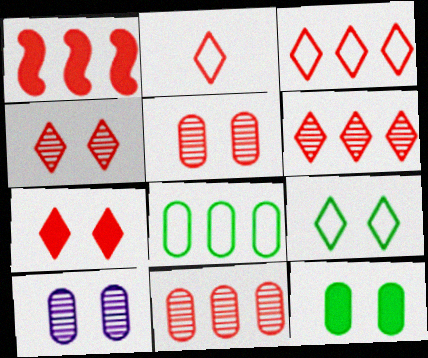[[1, 2, 5], 
[1, 3, 11], 
[2, 6, 7]]